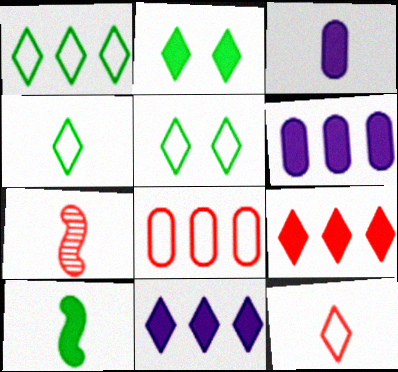[[1, 4, 5], 
[3, 4, 7], 
[5, 6, 7]]